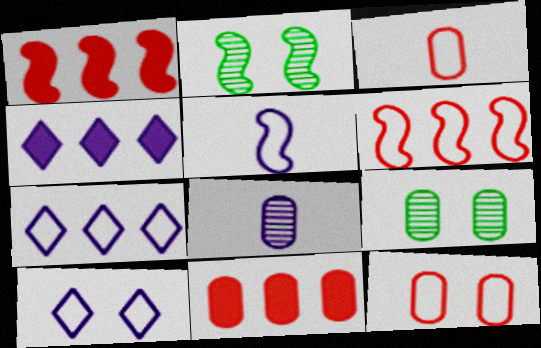[[1, 2, 5], 
[2, 3, 4]]